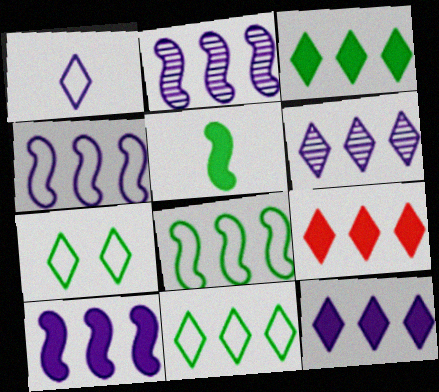[[2, 4, 10], 
[3, 9, 12], 
[6, 9, 11]]